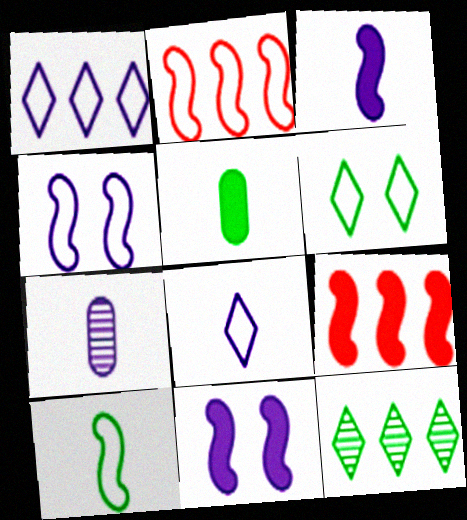[[1, 7, 11], 
[2, 4, 10], 
[3, 7, 8], 
[6, 7, 9]]